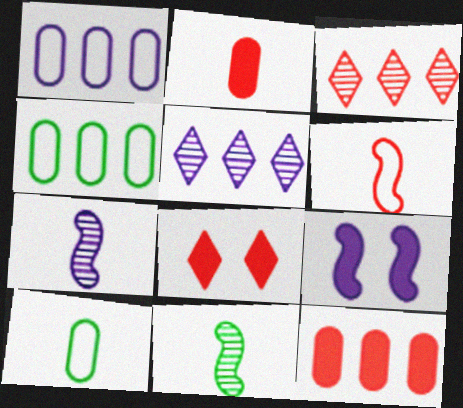[[1, 8, 11], 
[3, 9, 10], 
[4, 7, 8]]